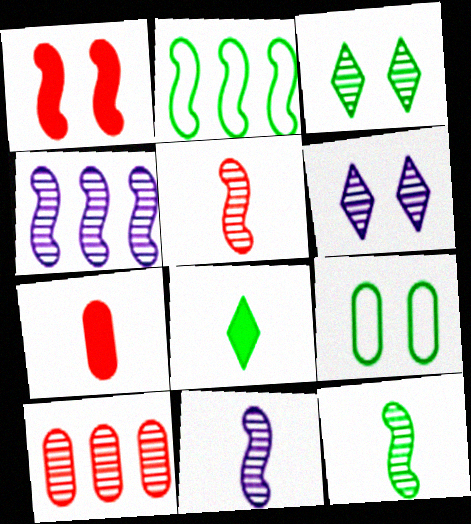[[1, 2, 11], 
[1, 6, 9], 
[2, 6, 7], 
[3, 10, 11], 
[5, 11, 12], 
[6, 10, 12]]